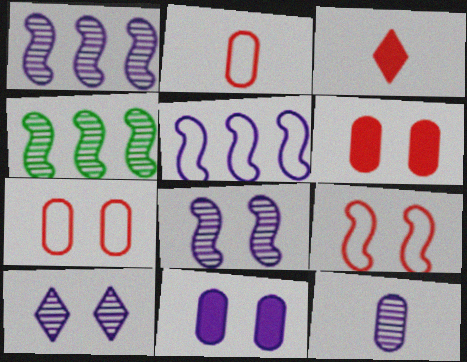[[1, 10, 12]]